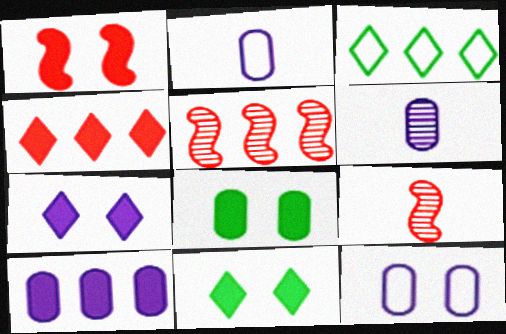[[1, 3, 6], 
[1, 7, 8], 
[2, 5, 11], 
[3, 5, 10], 
[6, 10, 12]]